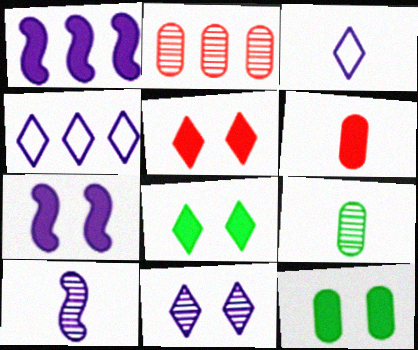[[1, 6, 8], 
[5, 7, 12]]